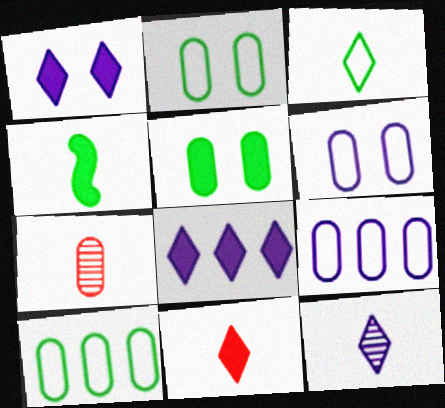[[3, 11, 12], 
[5, 7, 9]]